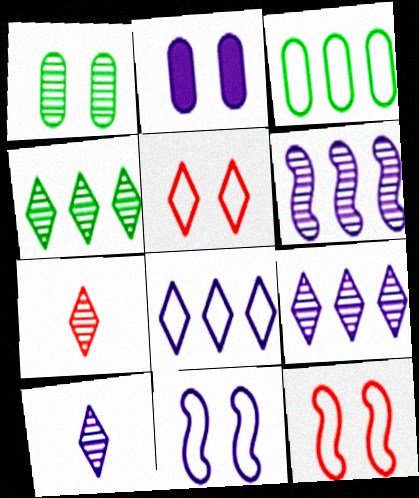[[1, 6, 7]]